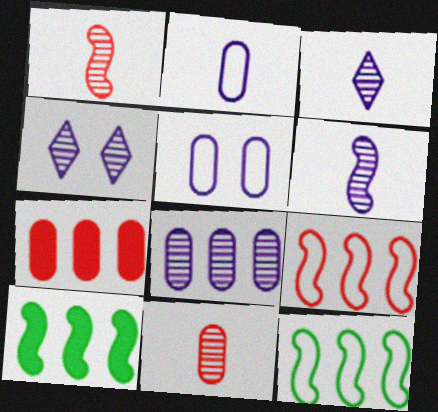[[4, 6, 8]]